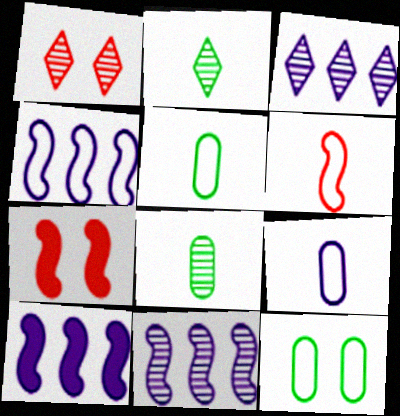[[1, 2, 3], 
[1, 5, 10], 
[1, 8, 11], 
[3, 5, 7], 
[4, 10, 11]]